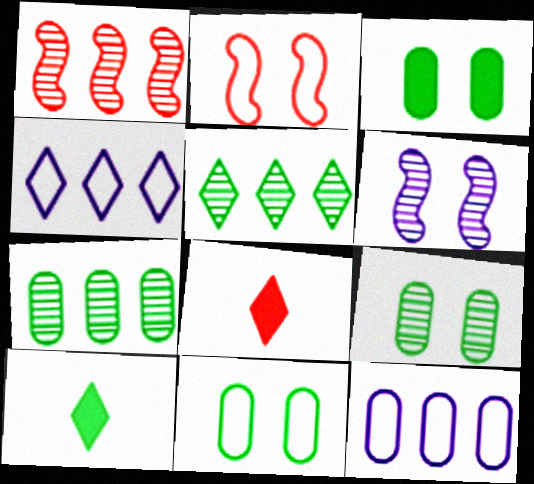[[3, 9, 11]]